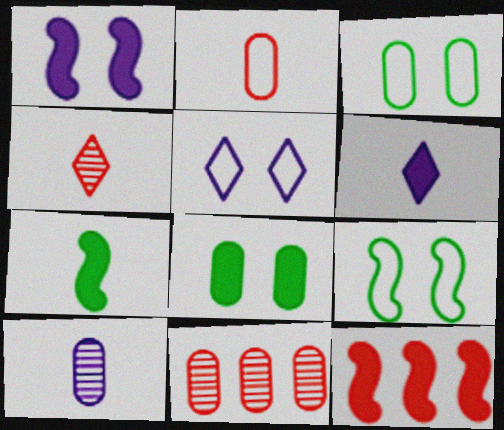[[1, 7, 12], 
[5, 7, 11], 
[6, 8, 12], 
[6, 9, 11]]